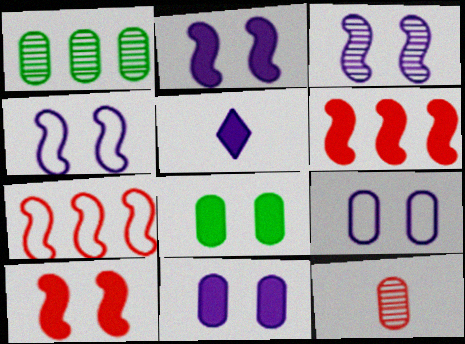[[2, 3, 4], 
[5, 6, 8]]